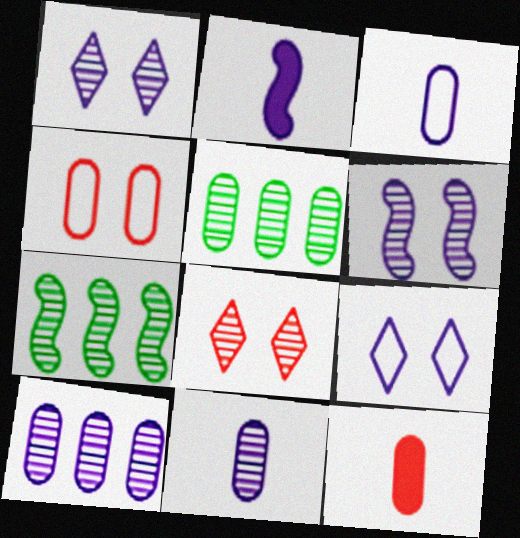[[2, 9, 10], 
[7, 8, 11], 
[7, 9, 12]]